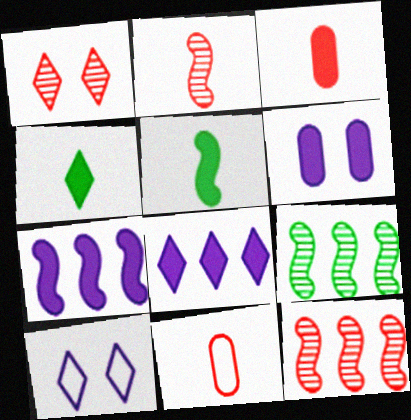[[3, 9, 10]]